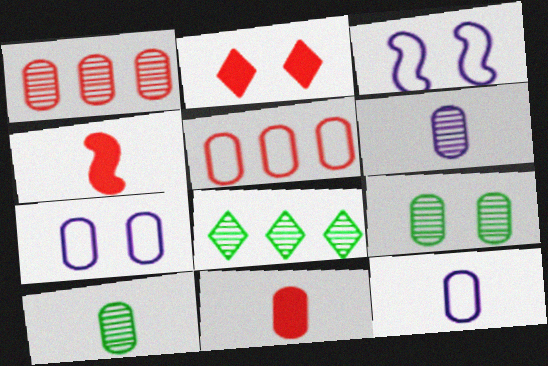[[1, 6, 9], 
[2, 3, 9], 
[3, 8, 11], 
[4, 7, 8], 
[10, 11, 12]]